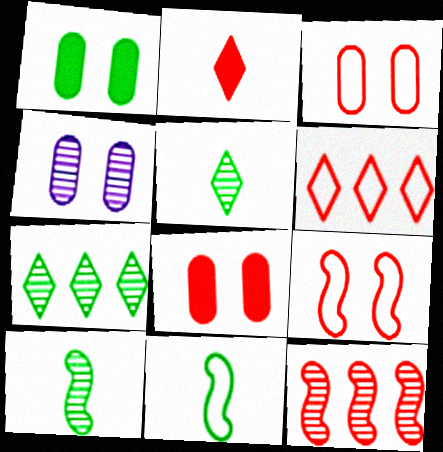[[1, 3, 4], 
[1, 7, 11], 
[2, 3, 12], 
[4, 5, 12]]